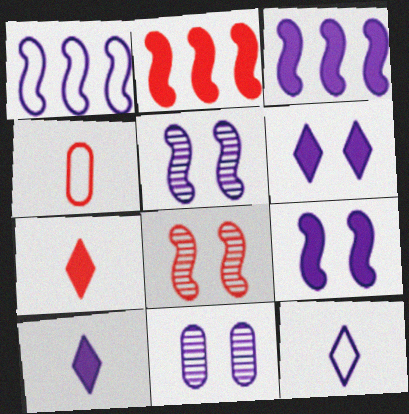[[1, 10, 11], 
[3, 11, 12]]